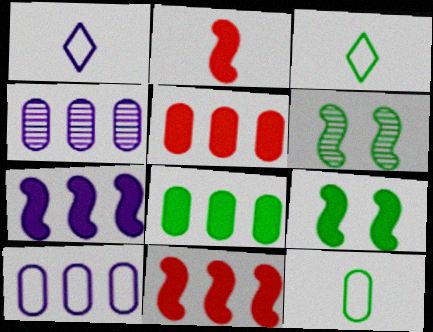[[1, 5, 6], 
[2, 7, 9], 
[3, 6, 8]]